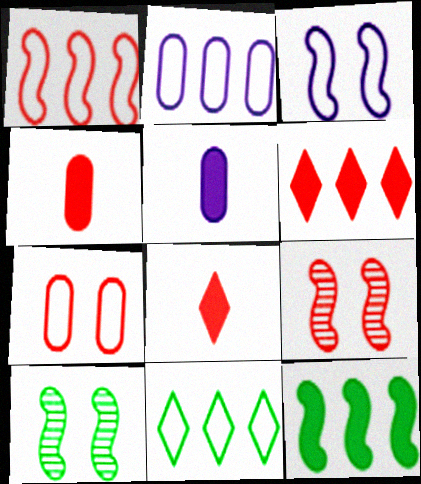[[1, 2, 11], 
[2, 8, 10], 
[5, 9, 11]]